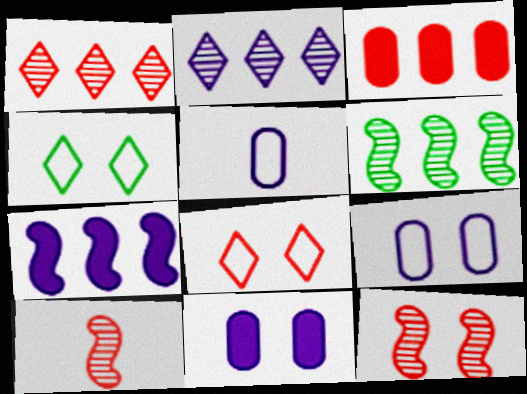[[3, 8, 10], 
[4, 11, 12]]